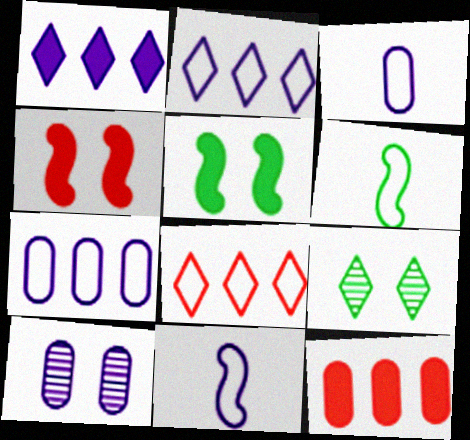[[1, 10, 11], 
[9, 11, 12]]